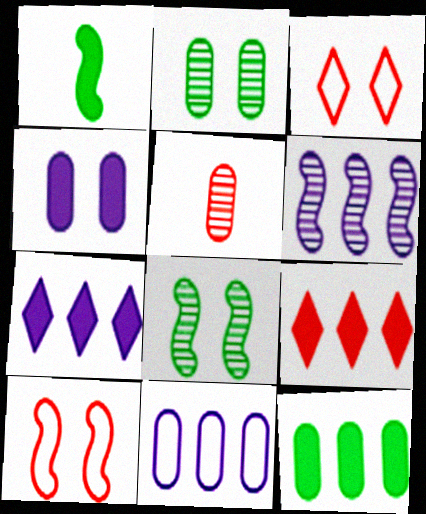[[1, 4, 9], 
[1, 6, 10], 
[3, 4, 8], 
[5, 9, 10], 
[6, 7, 11]]